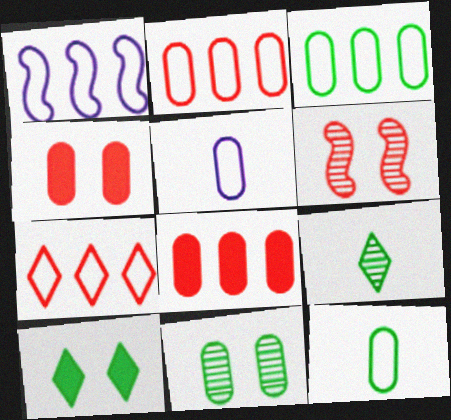[[1, 3, 7], 
[1, 4, 9], 
[5, 8, 11]]